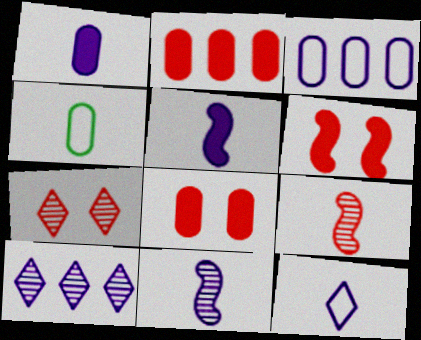[[1, 11, 12], 
[4, 6, 10]]